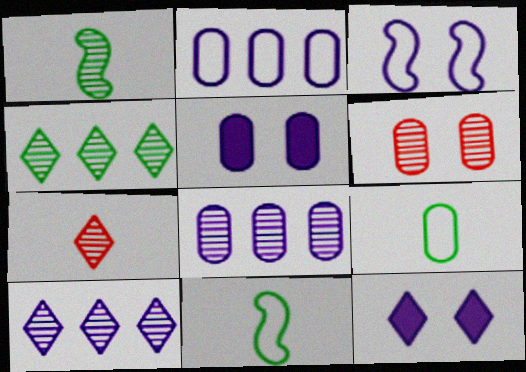[[1, 6, 10]]